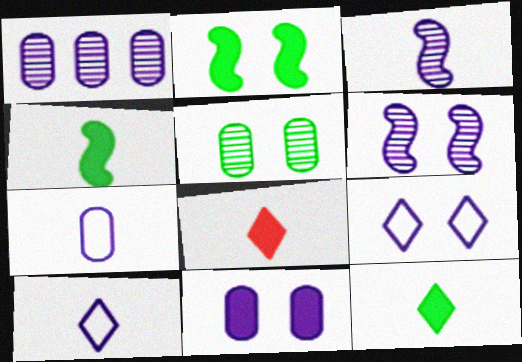[[1, 7, 11], 
[6, 9, 11]]